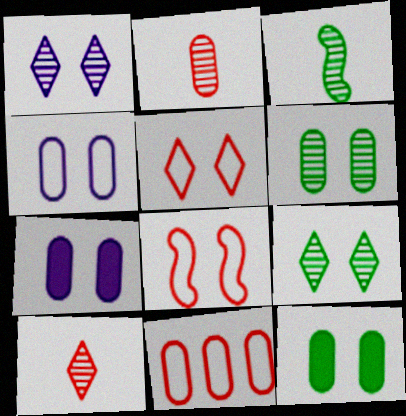[[1, 8, 12], 
[7, 8, 9]]